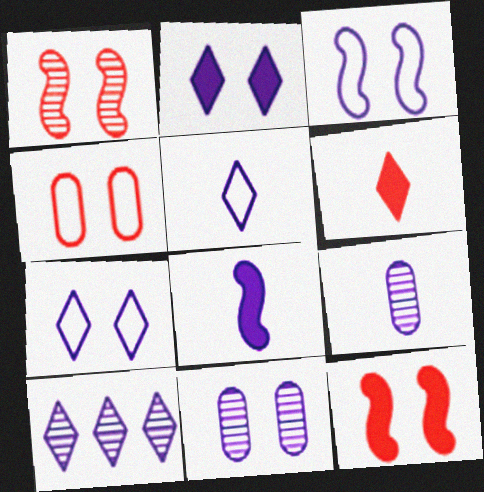[[2, 3, 11], 
[2, 5, 10], 
[5, 8, 9]]